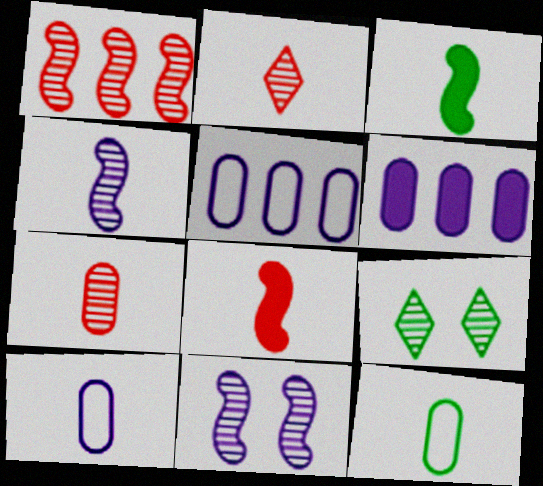[[2, 3, 10], 
[5, 8, 9]]